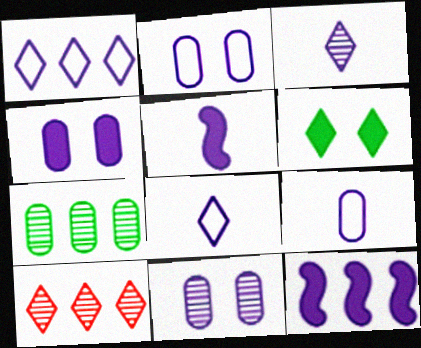[[1, 5, 11], 
[2, 3, 12], 
[2, 4, 11], 
[3, 5, 9], 
[6, 8, 10], 
[8, 11, 12]]